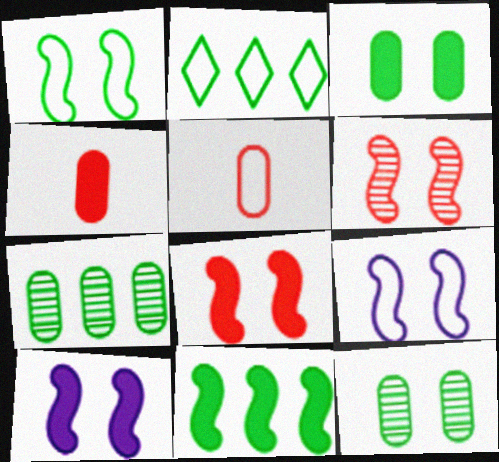[[1, 6, 10], 
[2, 5, 9], 
[2, 7, 11]]